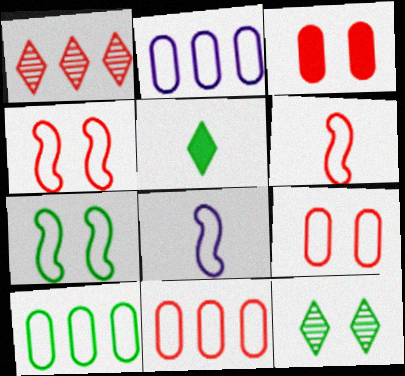[[1, 3, 6], 
[2, 10, 11]]